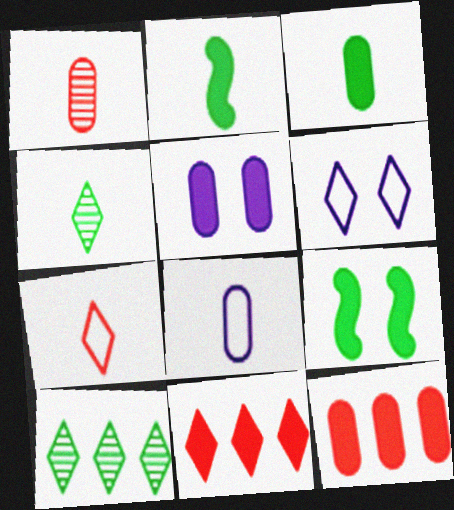[[1, 3, 8], 
[2, 5, 11], 
[3, 5, 12], 
[4, 6, 11]]